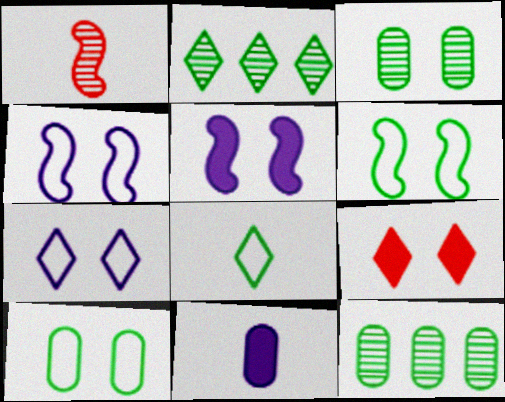[[1, 8, 11], 
[3, 4, 9]]